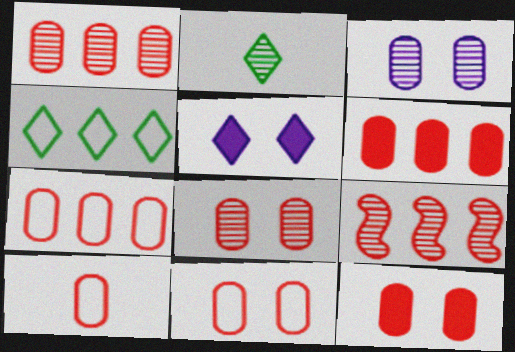[[1, 6, 7], 
[1, 10, 12], 
[2, 3, 9], 
[6, 8, 10], 
[7, 10, 11], 
[8, 11, 12]]